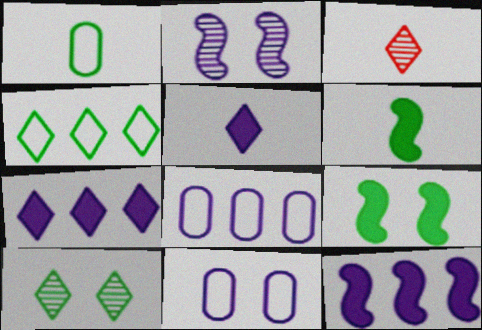[[2, 5, 8], 
[3, 8, 9]]